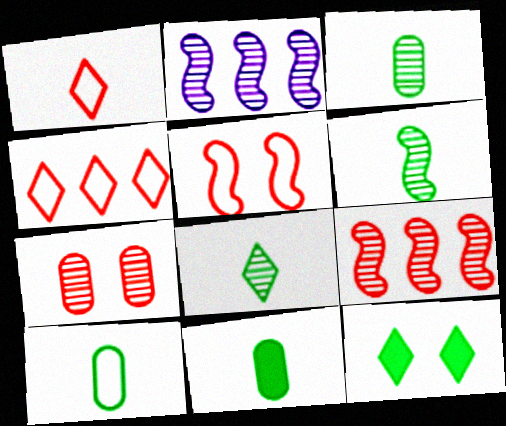[[2, 7, 8], 
[3, 6, 8], 
[3, 10, 11]]